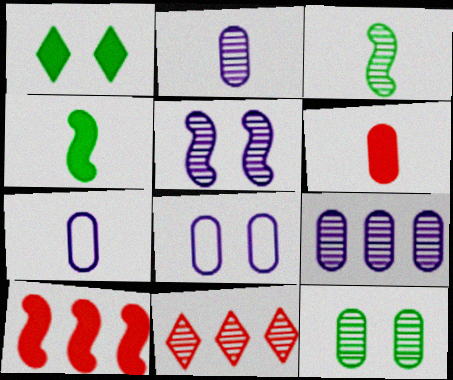[[4, 8, 11]]